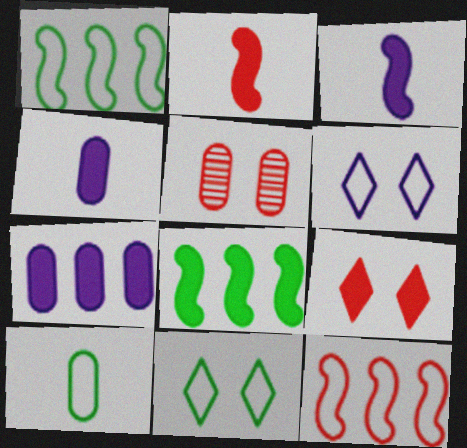[[1, 10, 11], 
[4, 8, 9], 
[5, 7, 10], 
[6, 10, 12]]